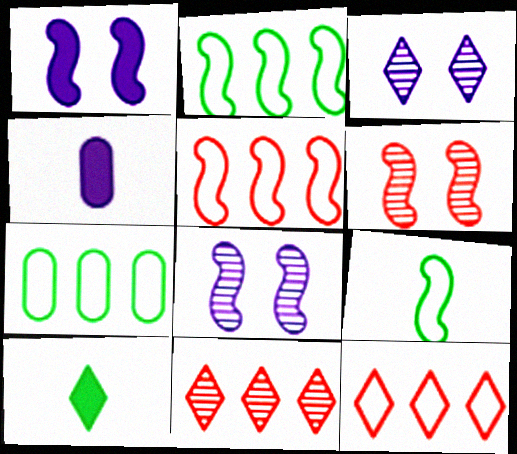[[3, 10, 12]]